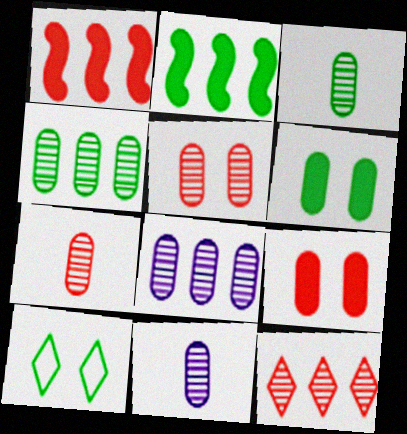[[1, 10, 11], 
[2, 3, 10], 
[3, 5, 8], 
[3, 7, 11], 
[4, 5, 11]]